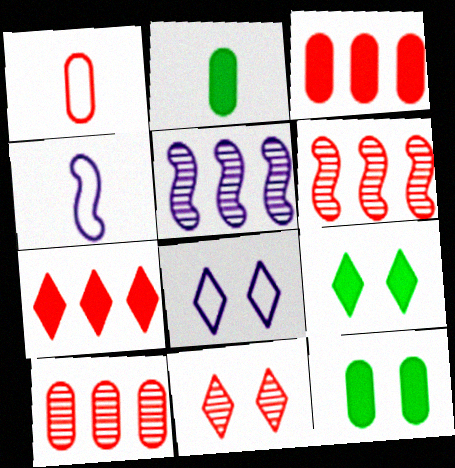[[1, 5, 9], 
[2, 6, 8], 
[4, 9, 10], 
[8, 9, 11]]